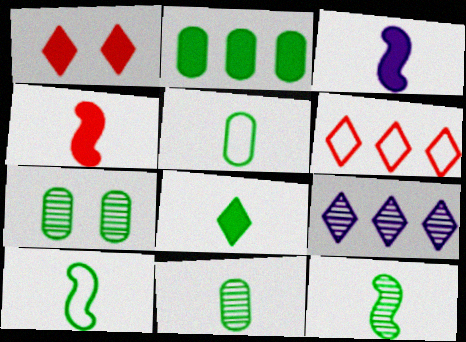[[1, 2, 3], 
[2, 5, 7], 
[3, 6, 7], 
[5, 8, 12], 
[8, 10, 11]]